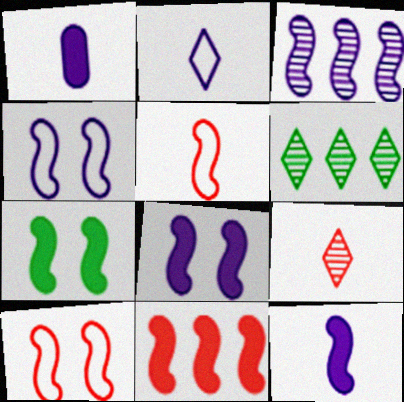[[1, 6, 10], 
[3, 4, 12], 
[3, 5, 7], 
[7, 11, 12]]